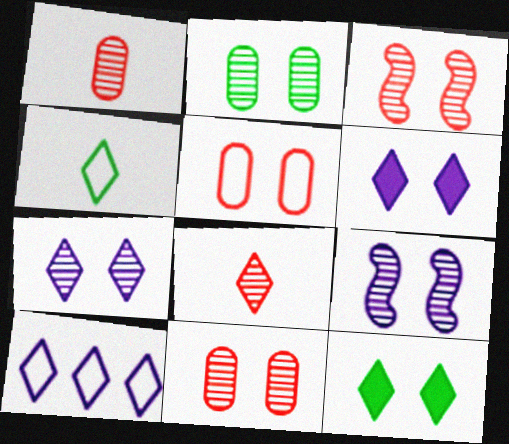[[2, 3, 7], 
[5, 9, 12], 
[8, 10, 12]]